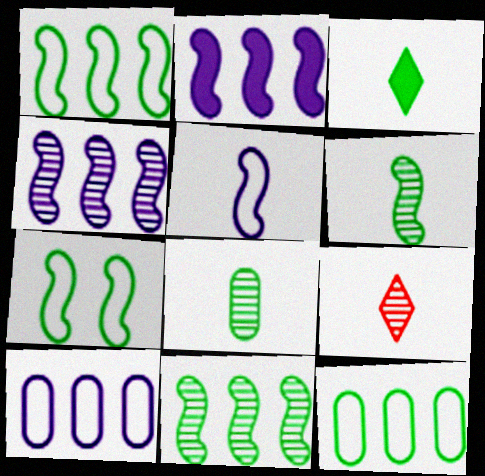[]